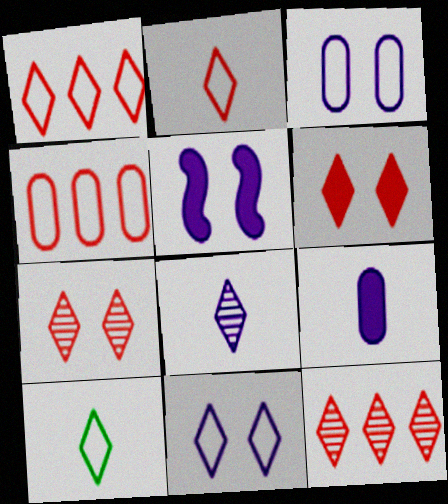[[1, 10, 11], 
[2, 6, 12]]